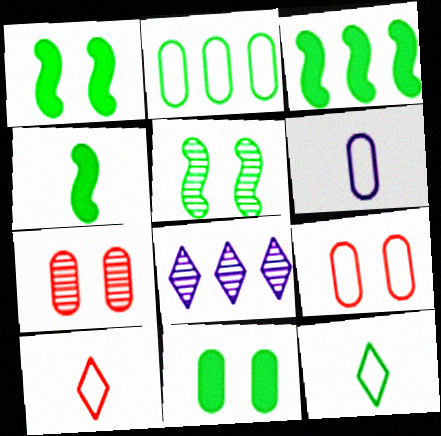[[1, 3, 4], 
[2, 6, 9], 
[4, 8, 9]]